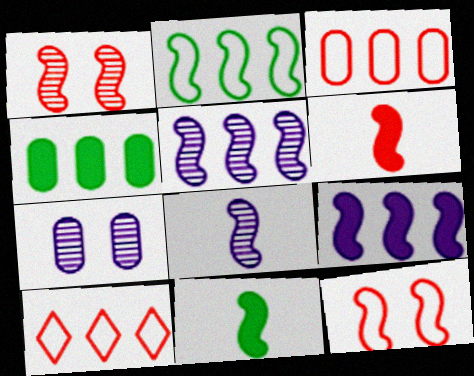[[4, 5, 10], 
[5, 11, 12], 
[7, 10, 11]]